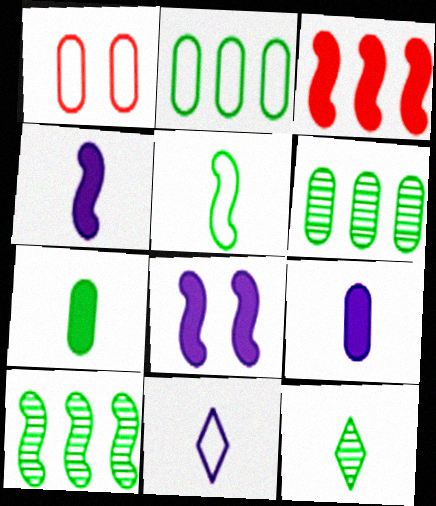[[1, 6, 9], 
[5, 7, 12]]